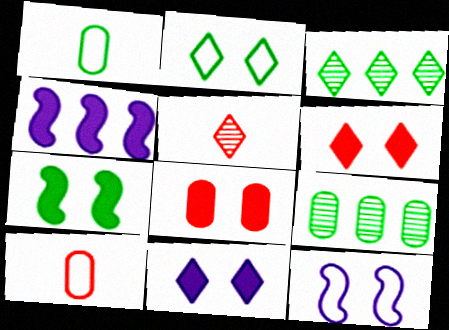[[1, 3, 7], 
[7, 8, 11]]